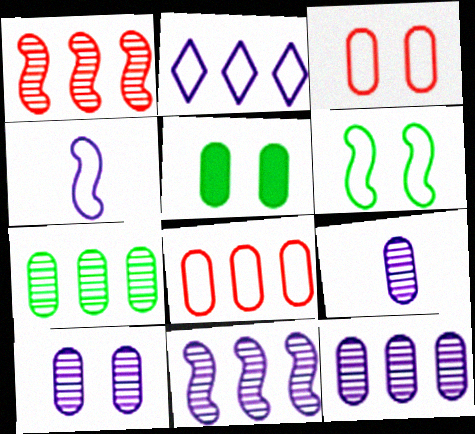[[3, 5, 10], 
[5, 8, 9], 
[9, 10, 12]]